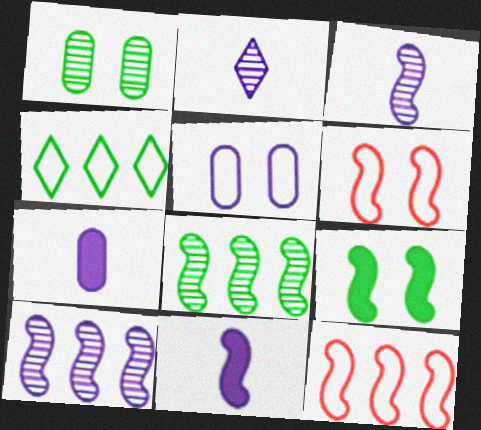[[3, 9, 12], 
[6, 8, 11]]